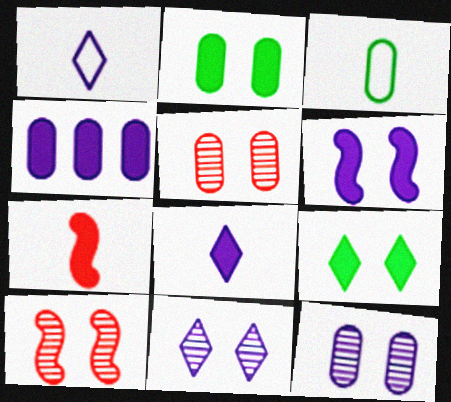[[3, 4, 5], 
[4, 6, 8], 
[4, 7, 9]]